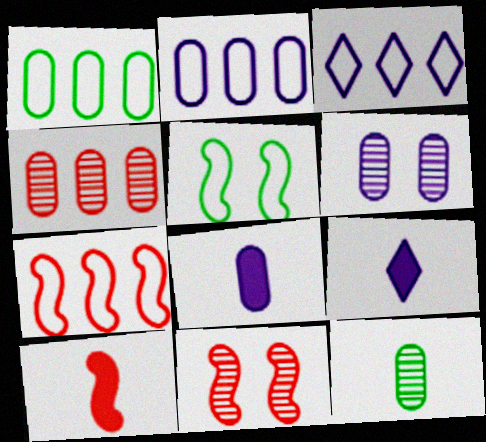[[1, 3, 7], 
[1, 9, 11], 
[2, 6, 8], 
[4, 5, 9], 
[4, 6, 12], 
[7, 10, 11]]